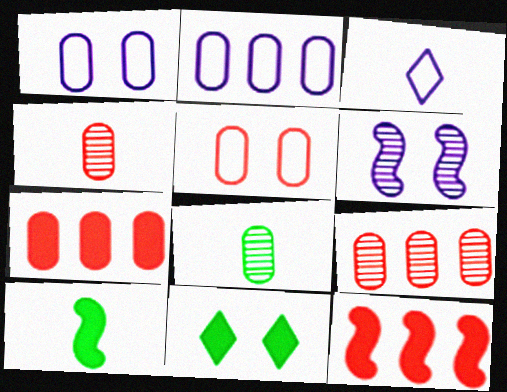[[1, 7, 8], 
[3, 4, 10], 
[4, 5, 7], 
[5, 6, 11]]